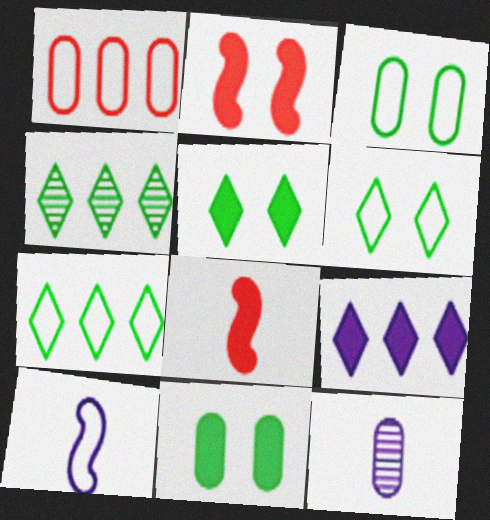[[1, 6, 10], 
[1, 11, 12], 
[2, 7, 12], 
[8, 9, 11]]